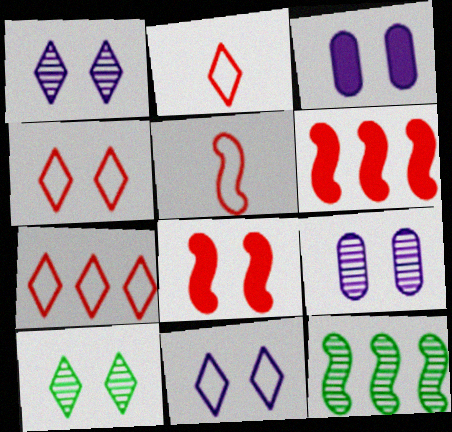[[2, 3, 12], 
[2, 4, 7]]